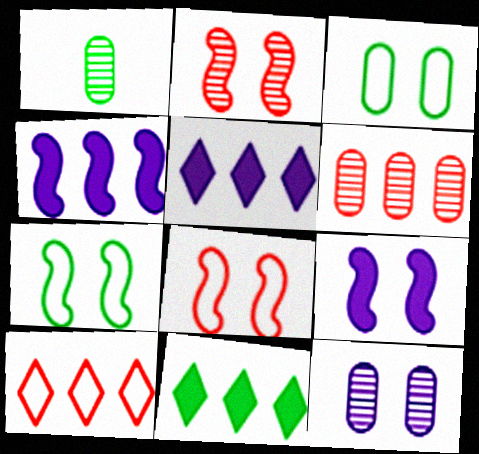[[1, 5, 8], 
[1, 6, 12], 
[1, 7, 11], 
[1, 9, 10], 
[2, 7, 9]]